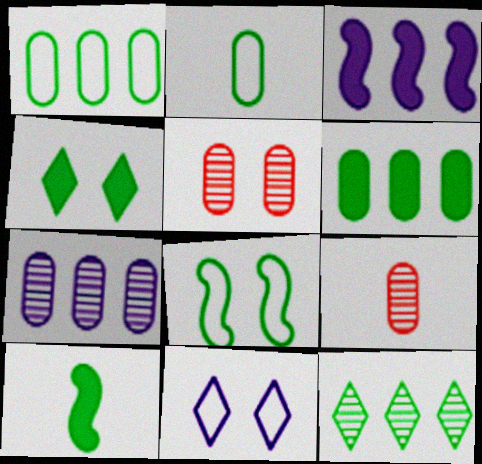[[4, 6, 10]]